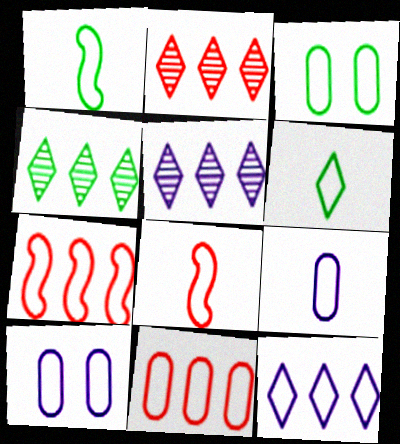[[2, 4, 5], 
[3, 8, 12], 
[3, 9, 11], 
[6, 7, 10], 
[6, 8, 9]]